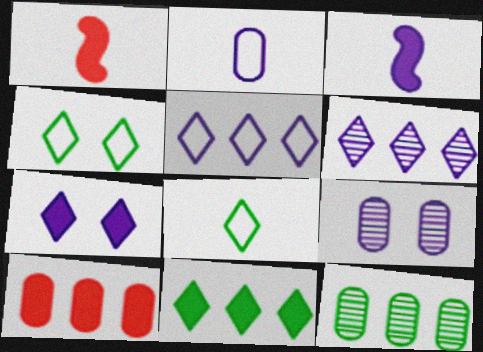[[3, 5, 9]]